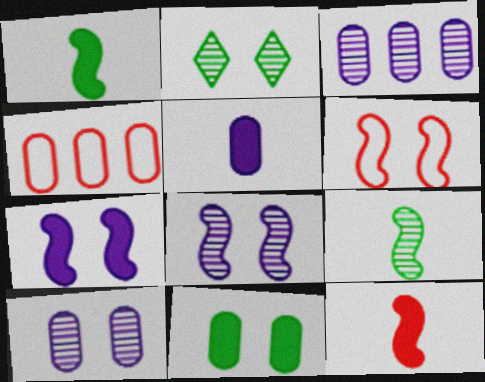[]